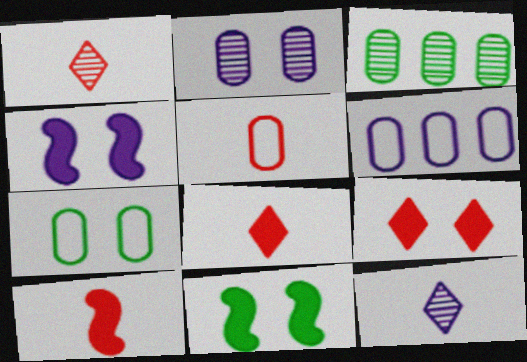[[1, 5, 10], 
[1, 6, 11], 
[4, 6, 12], 
[5, 6, 7]]